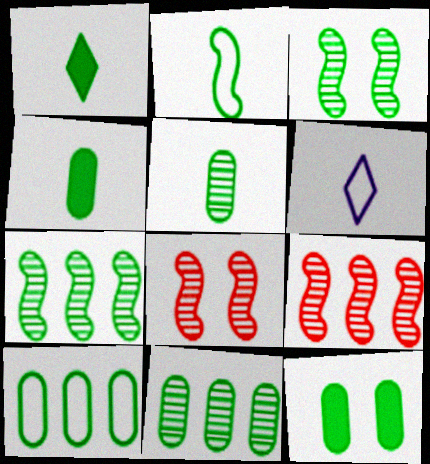[[1, 2, 5], 
[1, 3, 10], 
[5, 10, 12], 
[6, 9, 12]]